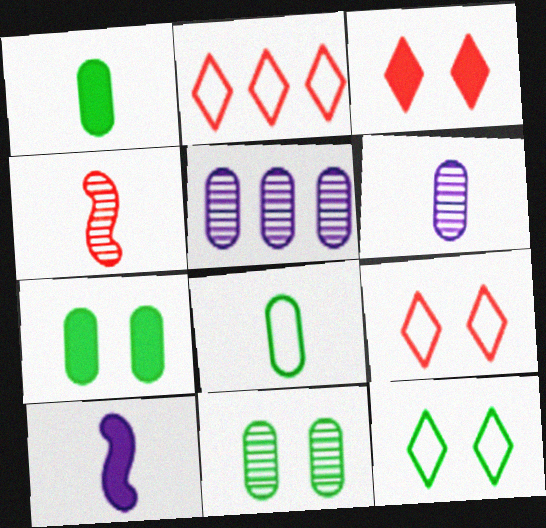[[2, 10, 11]]